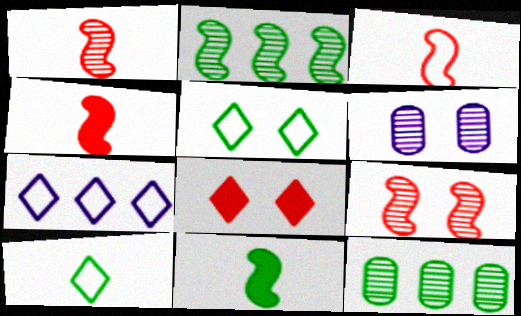[[1, 3, 4], 
[5, 11, 12]]